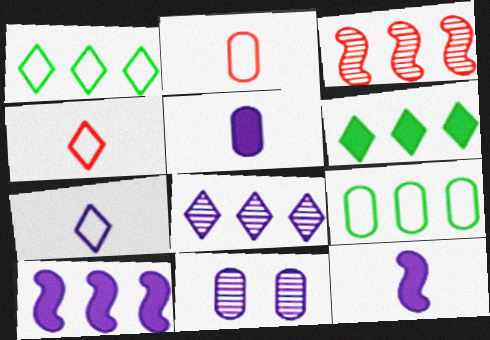[[7, 10, 11]]